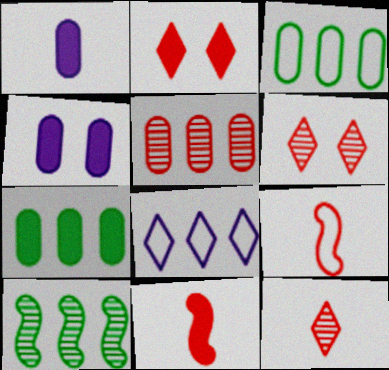[[2, 5, 9]]